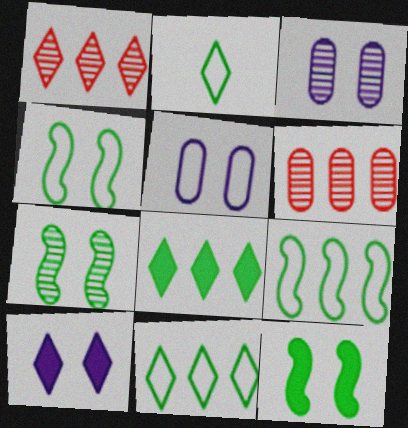[[1, 2, 10], 
[4, 7, 12]]